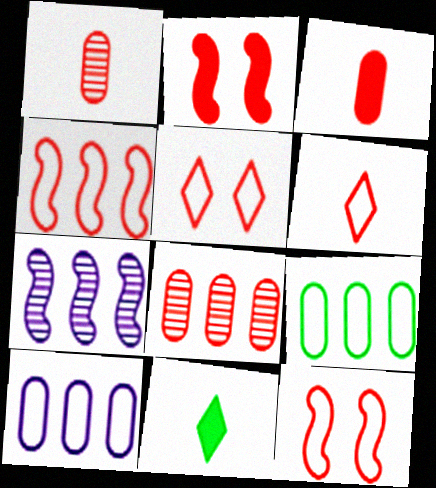[[2, 6, 8]]